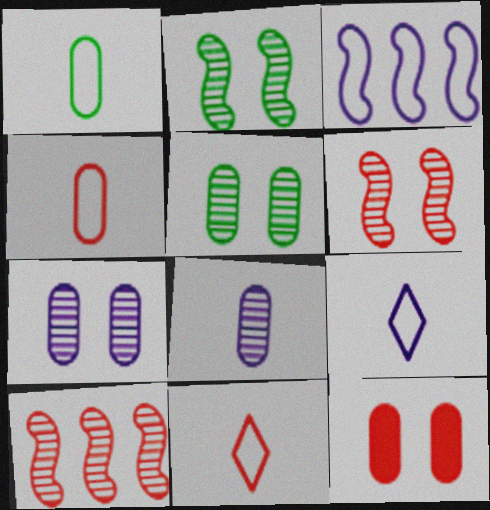[[10, 11, 12]]